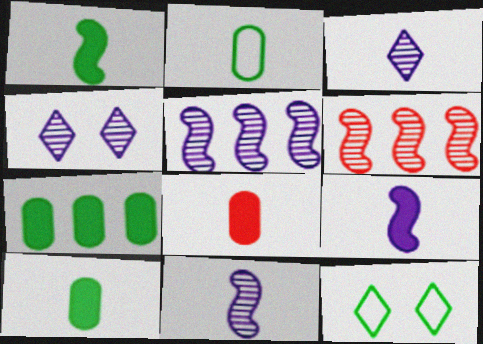[[5, 8, 12]]